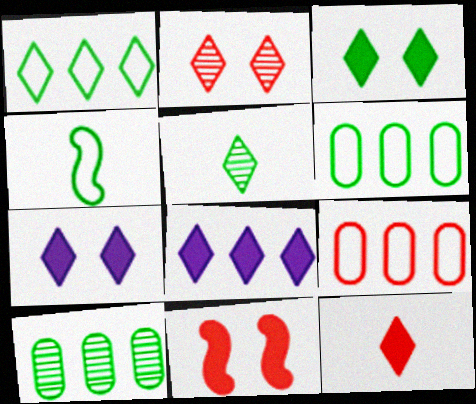[[1, 3, 5], 
[3, 4, 10], 
[3, 8, 12]]